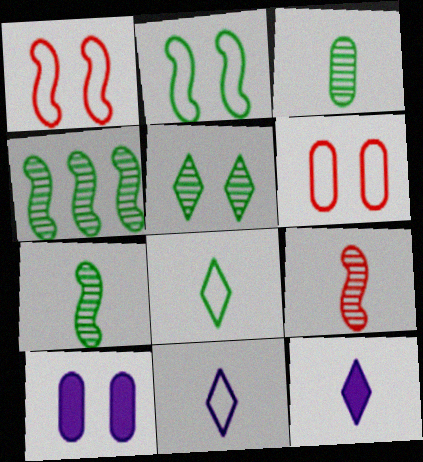[[1, 5, 10], 
[3, 4, 5], 
[4, 6, 12]]